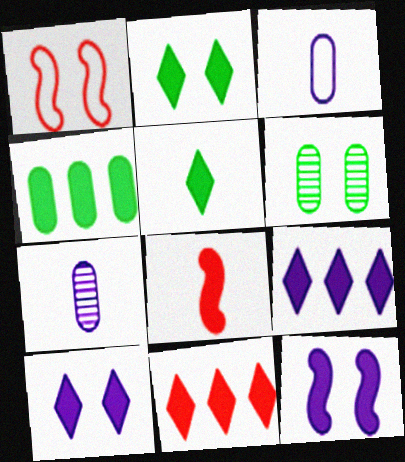[[1, 6, 10], 
[4, 8, 10], 
[5, 10, 11]]